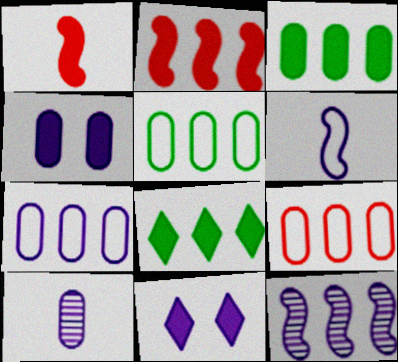[[1, 3, 11], 
[1, 4, 8], 
[4, 7, 10], 
[5, 7, 9], 
[8, 9, 12]]